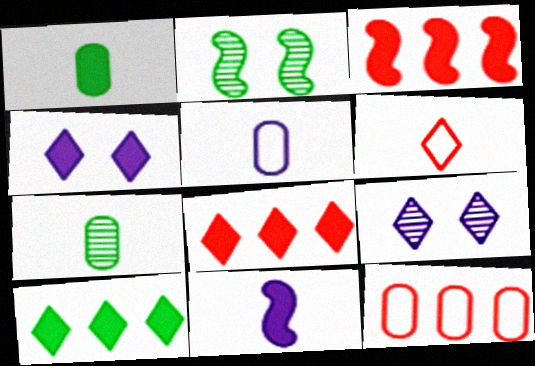[[1, 3, 4], 
[2, 5, 8], 
[6, 7, 11], 
[6, 9, 10]]